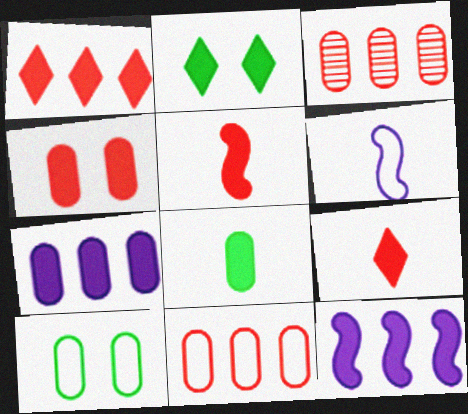[[1, 4, 5], 
[2, 3, 6], 
[2, 5, 7], 
[4, 7, 8]]